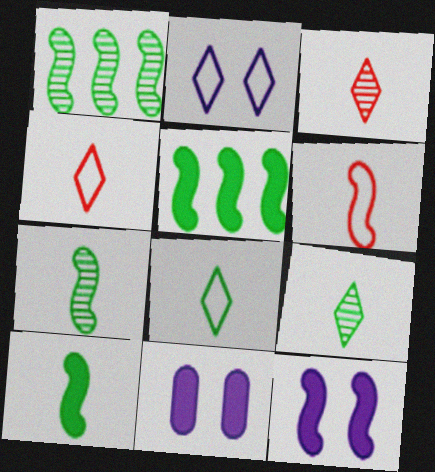[[1, 4, 11], 
[1, 6, 12]]